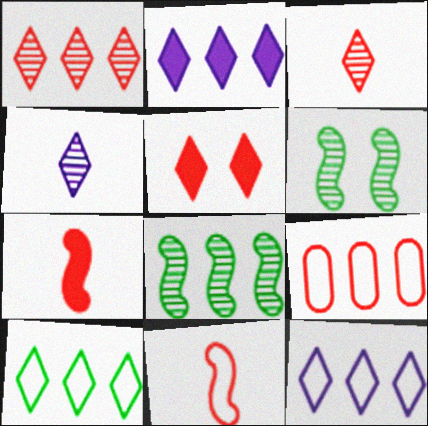[[1, 2, 10], 
[2, 8, 9], 
[4, 5, 10]]